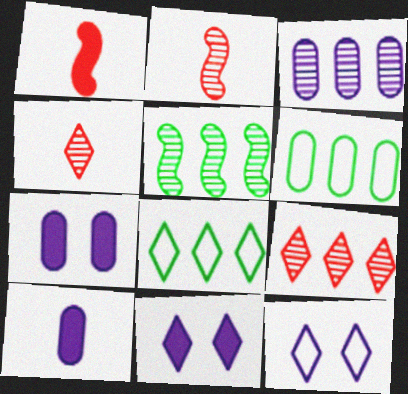[[2, 6, 11], 
[2, 7, 8], 
[3, 5, 9], 
[4, 8, 11]]